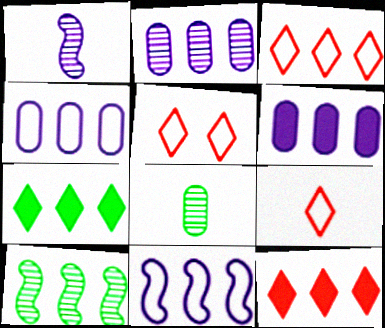[[2, 4, 6], 
[3, 5, 9], 
[3, 6, 10], 
[4, 10, 12]]